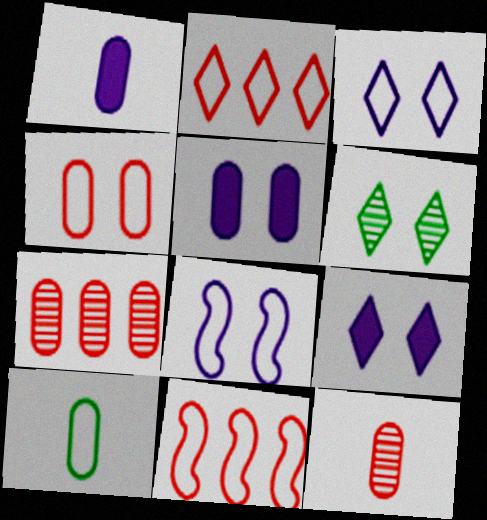[[1, 6, 11], 
[1, 10, 12], 
[2, 8, 10], 
[3, 10, 11], 
[5, 7, 10]]